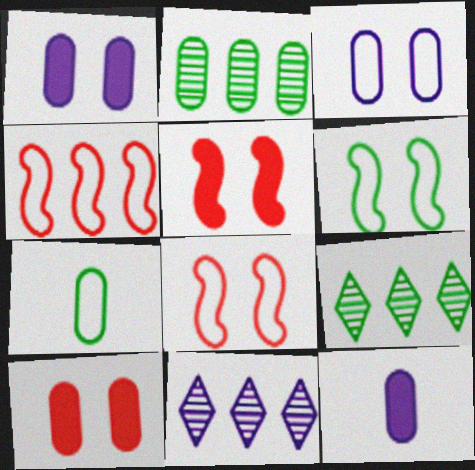[[5, 7, 11], 
[8, 9, 12]]